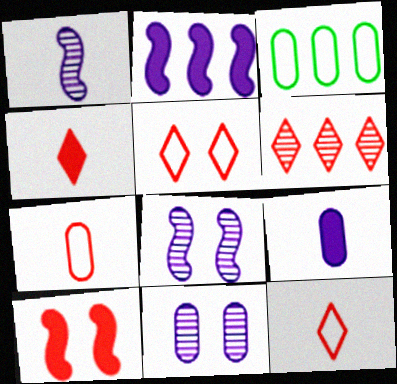[[2, 3, 6], 
[3, 4, 8], 
[4, 5, 6], 
[6, 7, 10]]